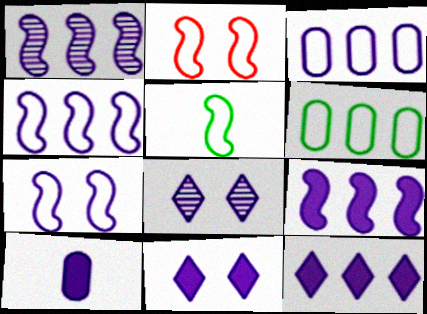[[1, 3, 12], 
[1, 4, 9], 
[2, 4, 5], 
[4, 8, 10], 
[9, 10, 11]]